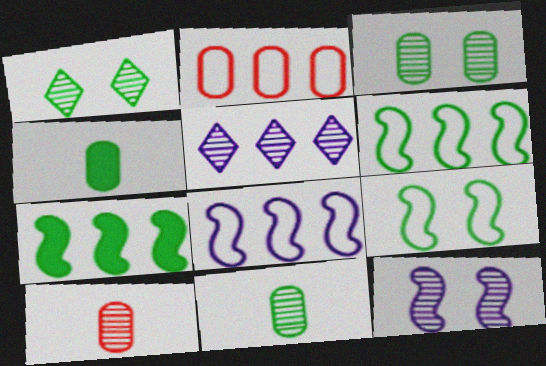[[1, 4, 6], 
[2, 5, 7]]